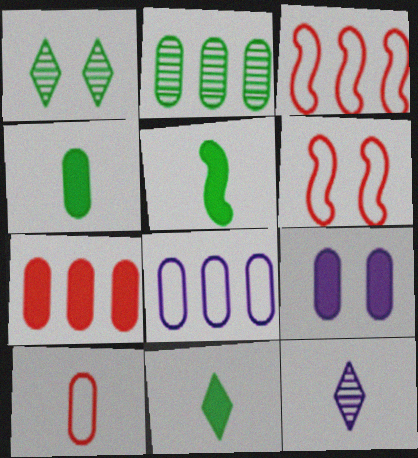[[1, 6, 9], 
[2, 7, 8], 
[2, 9, 10], 
[4, 5, 11], 
[4, 7, 9], 
[5, 10, 12]]